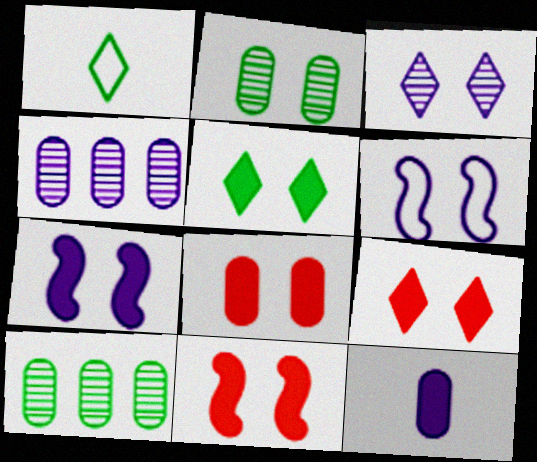[[1, 4, 11], 
[2, 6, 9], 
[5, 7, 8], 
[8, 9, 11]]